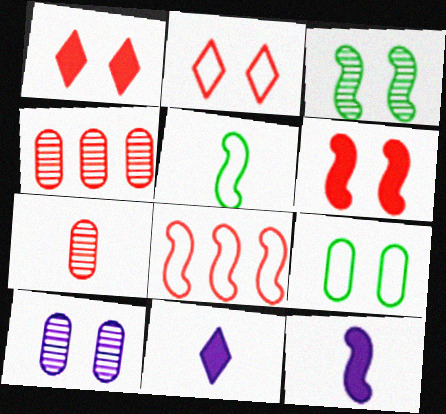[[1, 7, 8], 
[3, 8, 12], 
[5, 7, 11]]